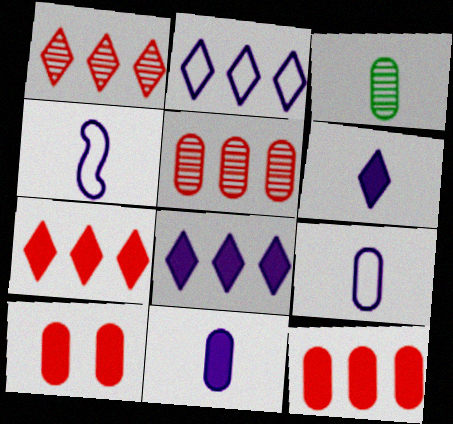[]